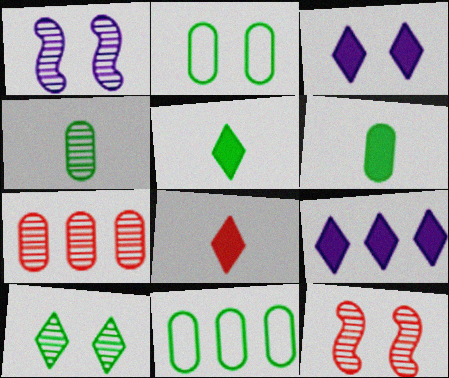[[1, 8, 11], 
[2, 3, 12]]